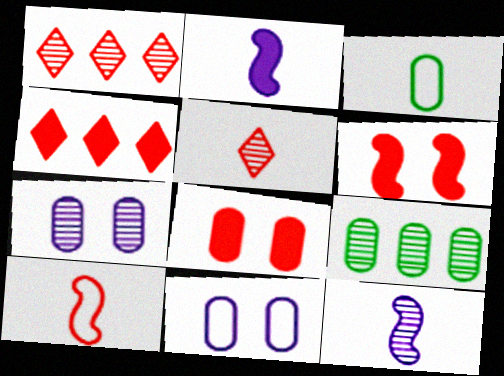[[1, 8, 10], 
[2, 3, 5]]